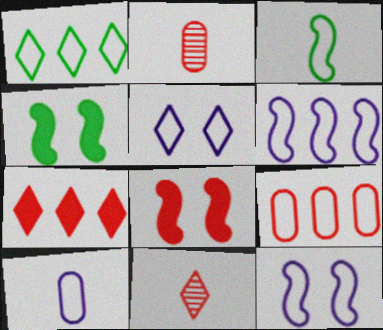[[1, 6, 9], 
[3, 5, 9], 
[5, 6, 10], 
[8, 9, 11]]